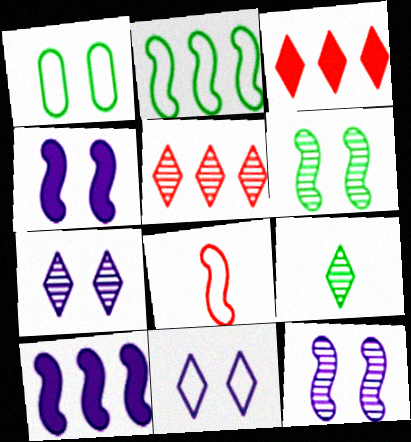[[3, 9, 11], 
[5, 7, 9], 
[6, 8, 10]]